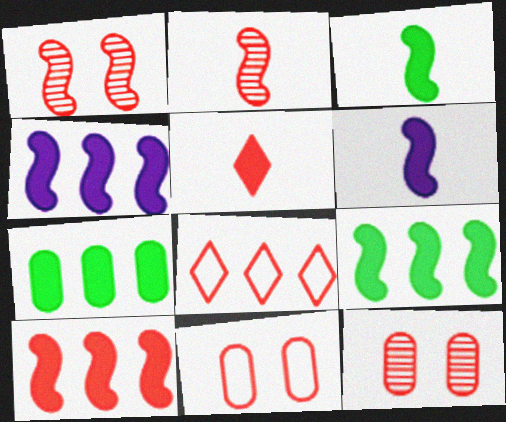[[4, 9, 10]]